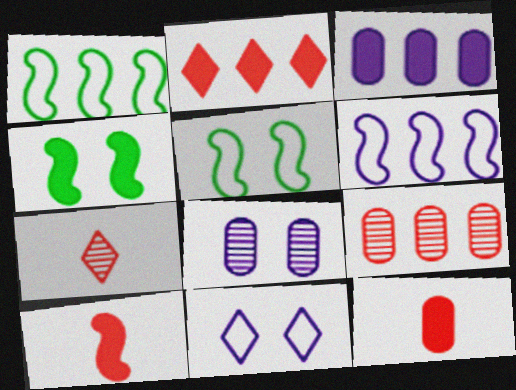[[3, 5, 7]]